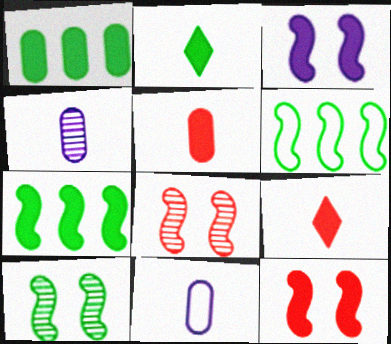[[1, 3, 9]]